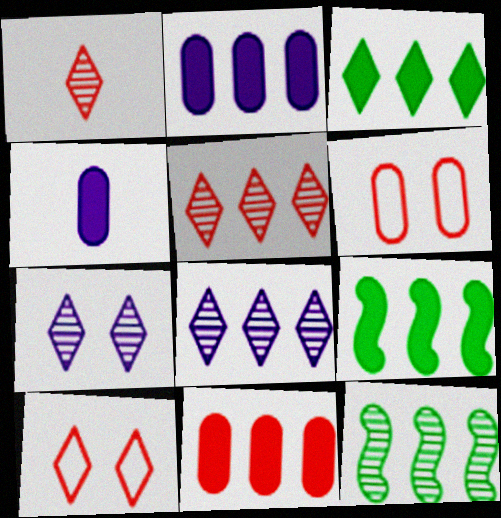[[4, 10, 12]]